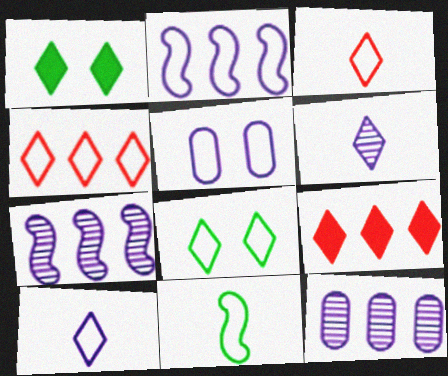[[1, 4, 6], 
[2, 5, 10], 
[4, 5, 11], 
[4, 8, 10], 
[6, 8, 9]]